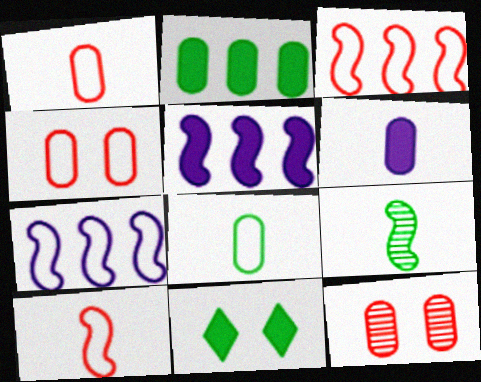[]